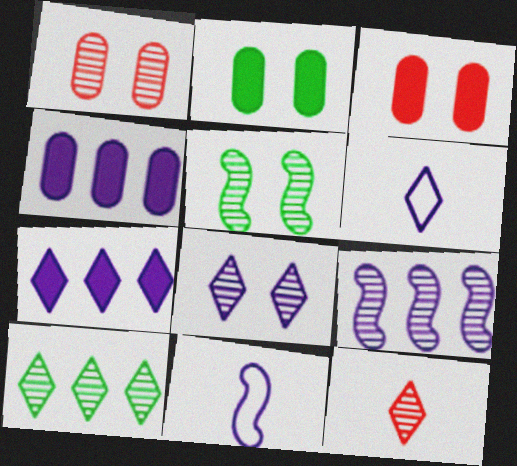[[1, 5, 8], 
[3, 10, 11], 
[4, 8, 11], 
[6, 7, 8], 
[8, 10, 12]]